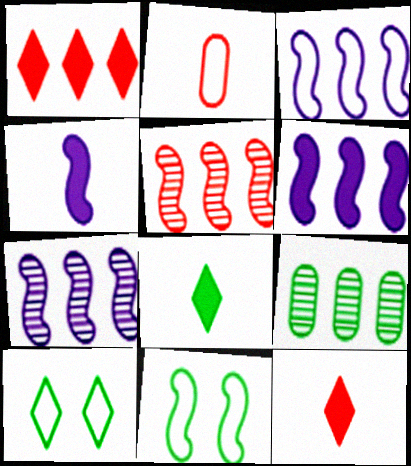[[1, 3, 9], 
[2, 3, 10], 
[3, 6, 7], 
[4, 5, 11], 
[8, 9, 11]]